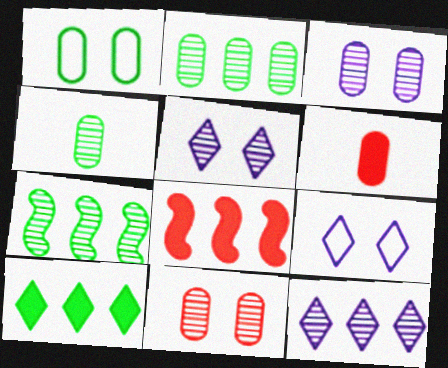[[4, 8, 9], 
[6, 7, 9]]